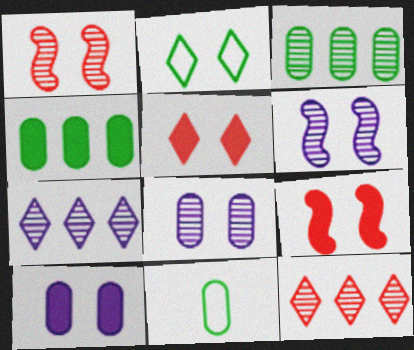[[1, 2, 10], 
[2, 8, 9], 
[7, 9, 11]]